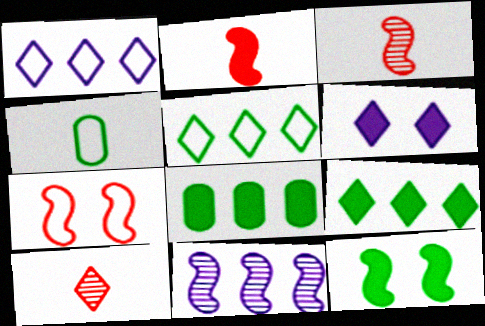[[1, 4, 7], 
[2, 6, 8], 
[5, 6, 10]]